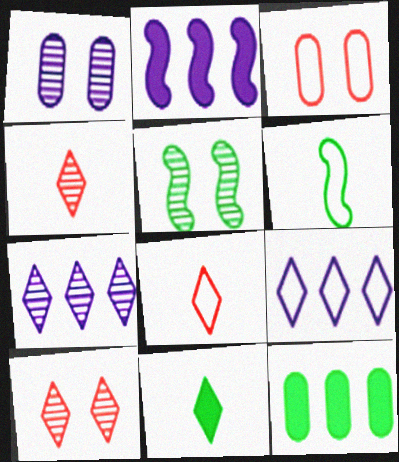[[1, 5, 10], 
[3, 6, 9], 
[9, 10, 11]]